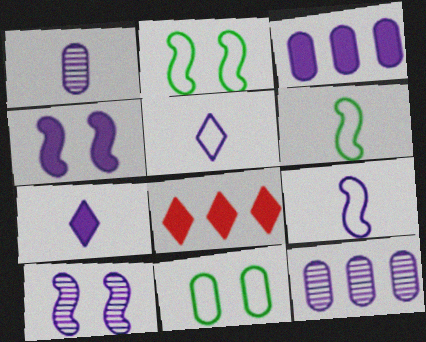[[1, 2, 8], 
[1, 7, 9], 
[3, 4, 7], 
[3, 5, 10], 
[4, 5, 12]]